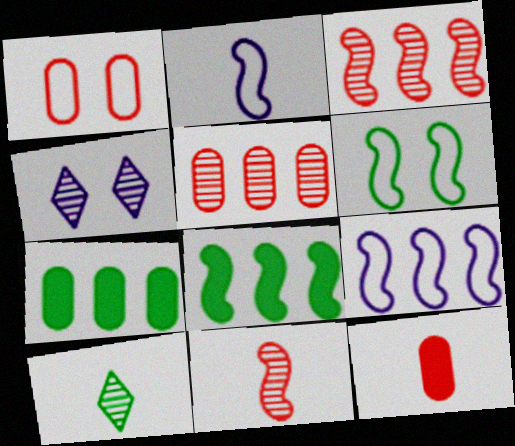[[1, 5, 12], 
[2, 10, 12], 
[3, 8, 9], 
[6, 7, 10]]